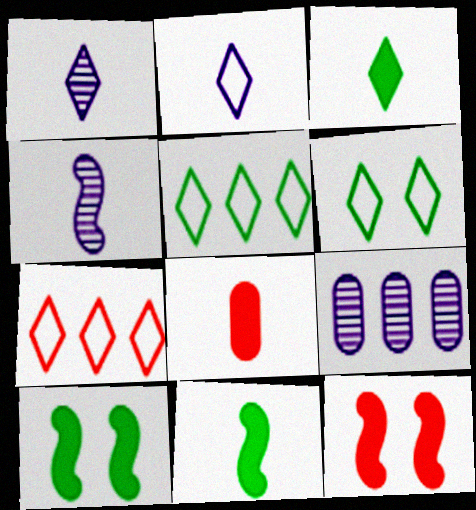[[2, 6, 7]]